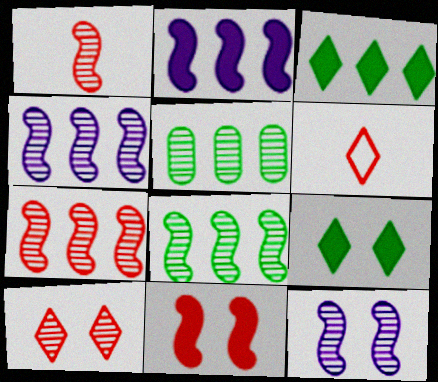[[1, 8, 12], 
[4, 7, 8]]